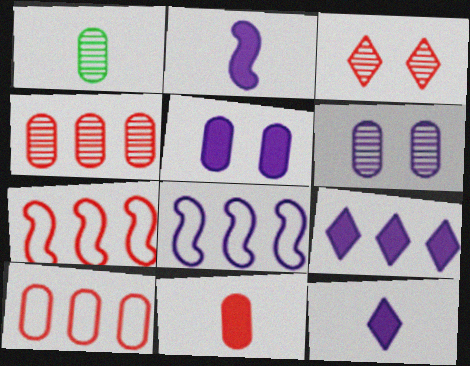[[1, 4, 6], 
[1, 5, 10], 
[2, 5, 9], 
[3, 7, 11], 
[6, 8, 12]]